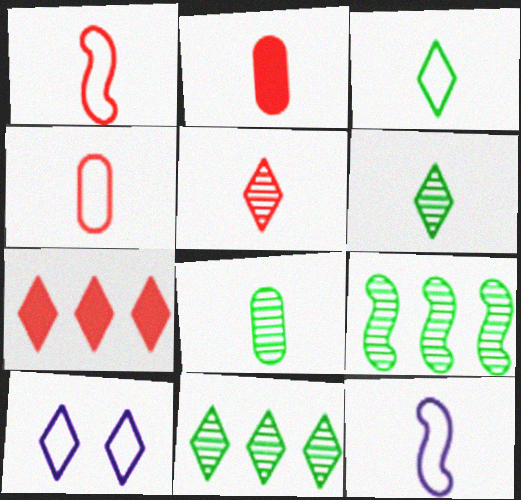[[1, 2, 5], 
[2, 6, 12], 
[2, 9, 10], 
[3, 4, 12], 
[6, 7, 10]]